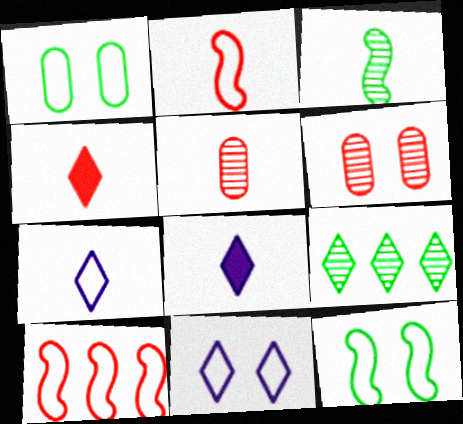[[1, 7, 10], 
[2, 4, 5], 
[4, 6, 10], 
[4, 9, 11]]